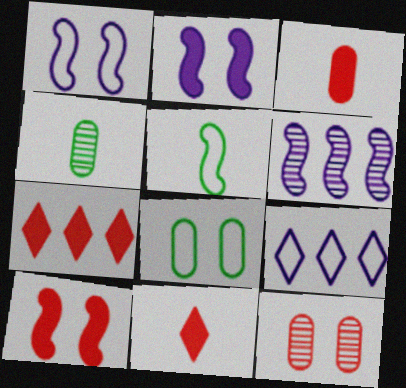[[1, 4, 7], 
[3, 7, 10], 
[4, 9, 10], 
[5, 6, 10], 
[6, 8, 11]]